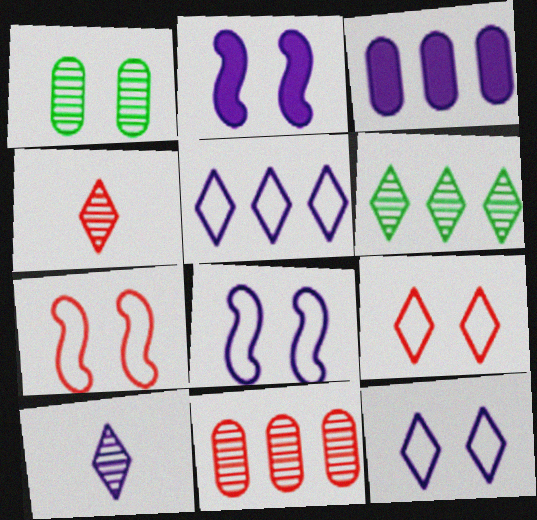[[1, 2, 9], 
[3, 8, 10]]